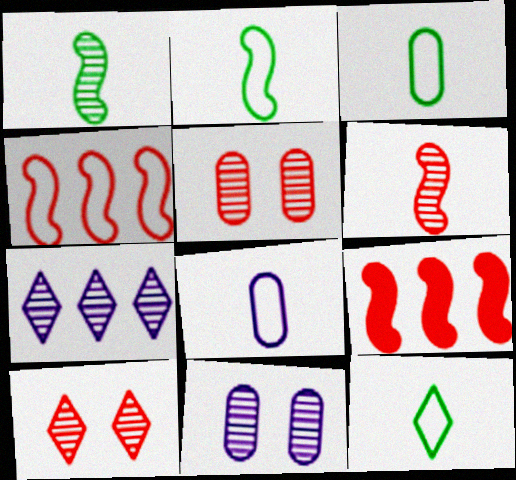[[1, 5, 7], 
[2, 3, 12], 
[9, 11, 12]]